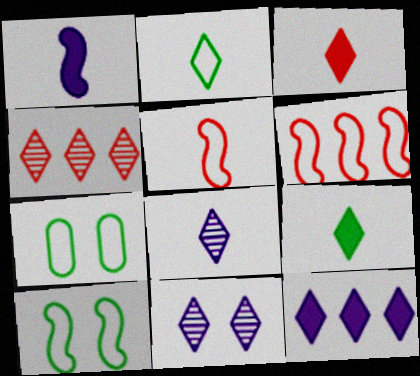[[1, 4, 7], 
[2, 3, 8]]